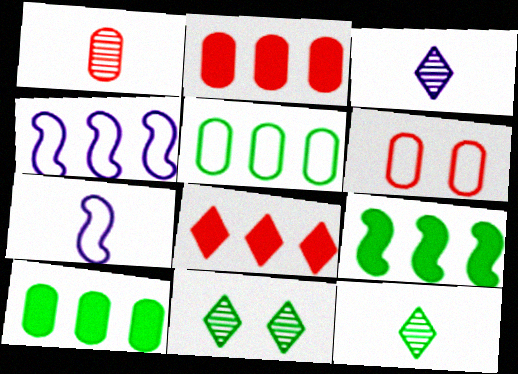[[1, 2, 6], 
[2, 7, 11], 
[3, 6, 9]]